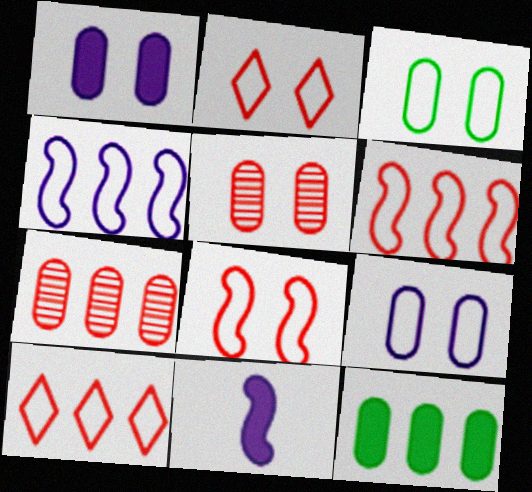[[1, 3, 5]]